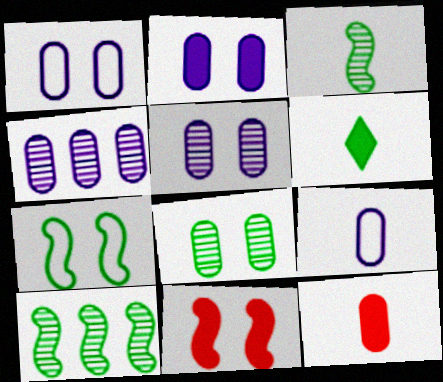[[1, 2, 5], 
[2, 4, 9]]